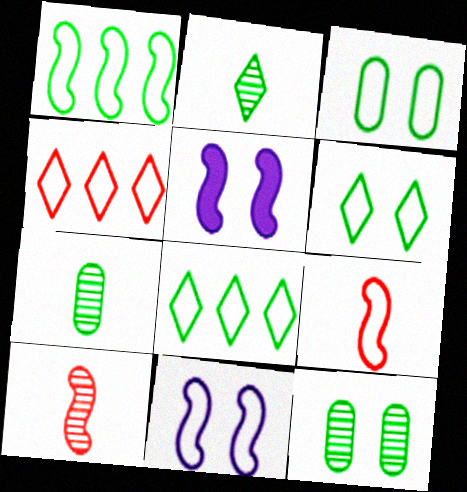[[1, 5, 10], 
[1, 9, 11], 
[4, 5, 7]]